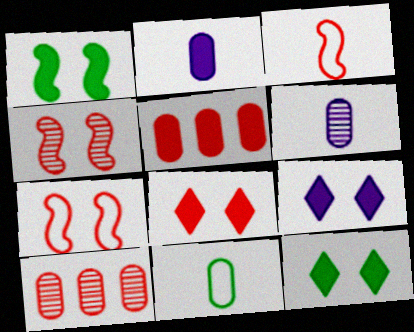[[3, 8, 10], 
[8, 9, 12]]